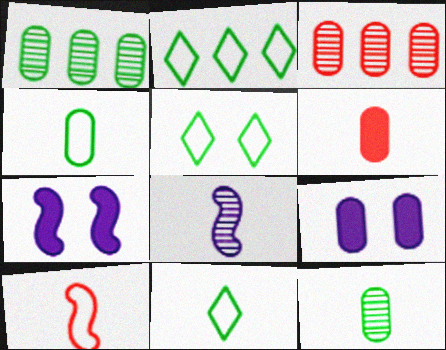[[2, 5, 11], 
[3, 4, 9], 
[3, 7, 11], 
[6, 8, 11]]